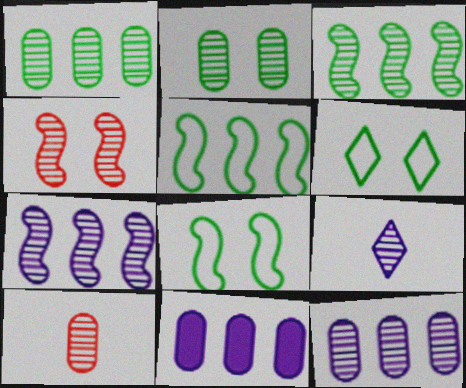[[1, 4, 9], 
[2, 10, 12]]